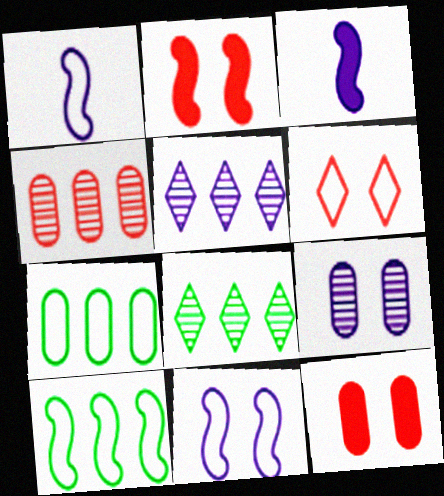[[1, 6, 7], 
[1, 8, 12]]